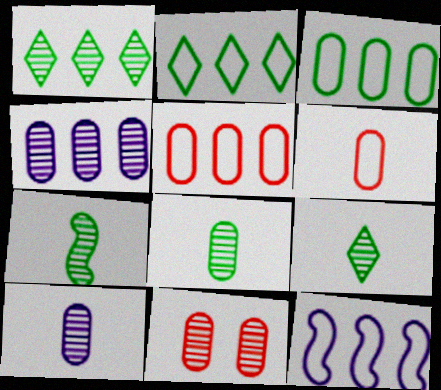[[2, 5, 12], 
[4, 8, 11], 
[7, 8, 9]]